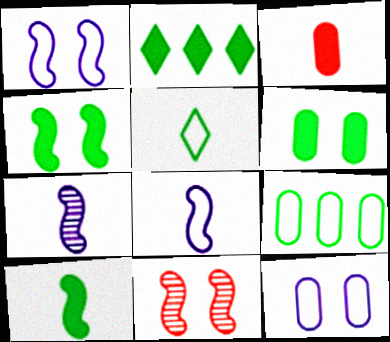[[1, 4, 11], 
[2, 6, 10], 
[3, 5, 7]]